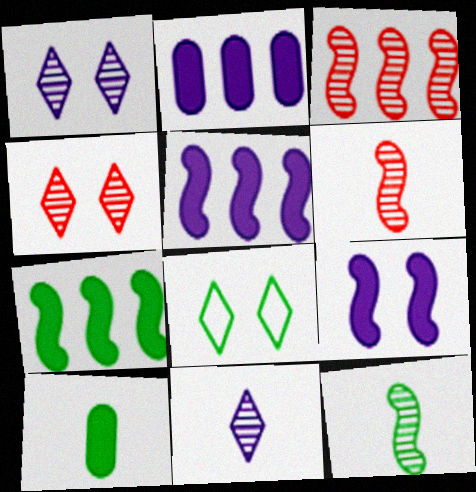[[2, 6, 8]]